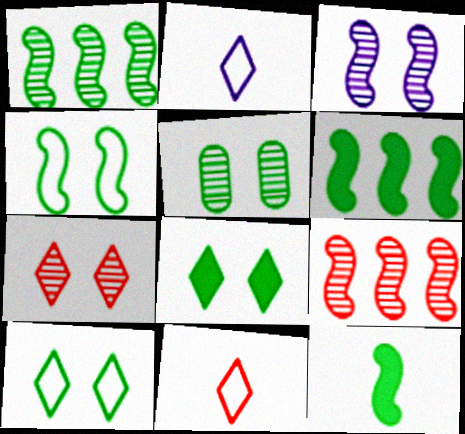[[1, 4, 12], 
[3, 5, 7], 
[4, 5, 8]]